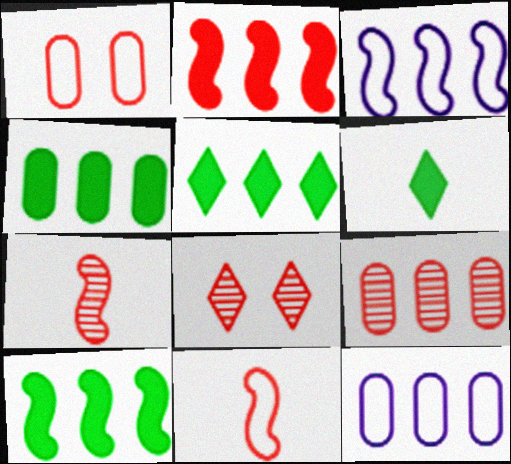[[3, 5, 9], 
[4, 5, 10], 
[4, 9, 12], 
[7, 8, 9]]